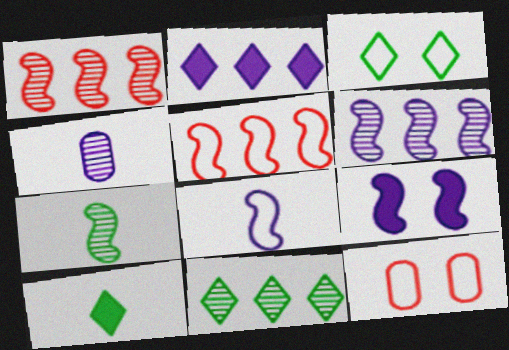[[2, 7, 12], 
[3, 10, 11], 
[5, 7, 9], 
[6, 8, 9], 
[6, 10, 12]]